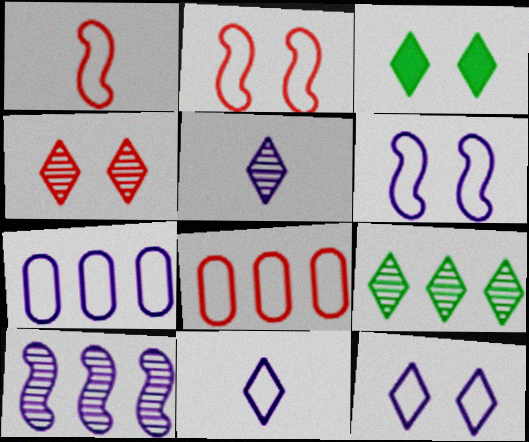[[3, 4, 12], 
[4, 5, 9], 
[6, 7, 11]]